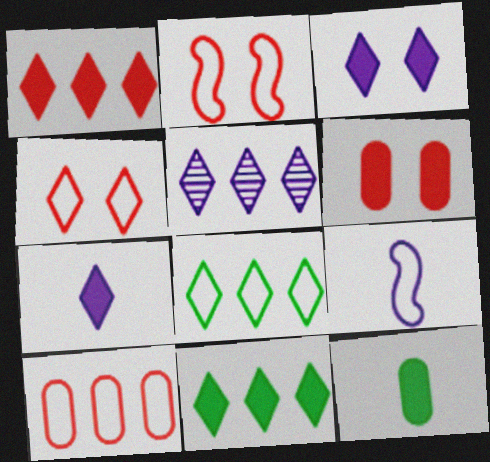[[1, 5, 8], 
[2, 5, 12]]